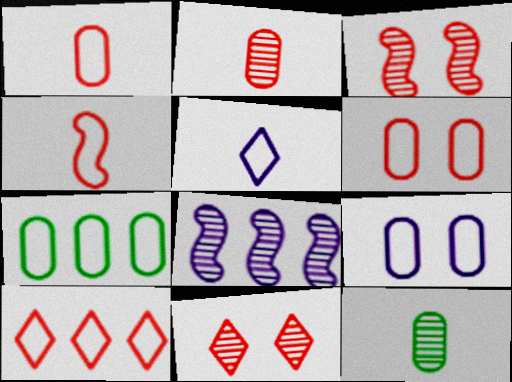[[1, 7, 9], 
[4, 6, 10], 
[8, 11, 12]]